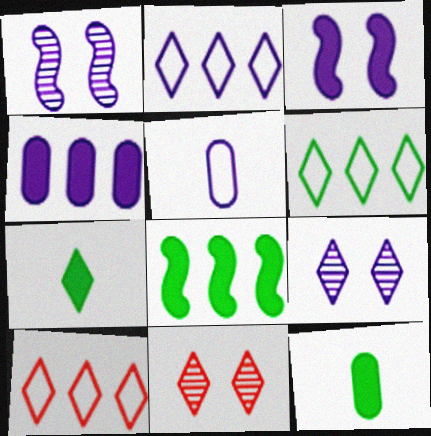[[1, 10, 12], 
[2, 6, 10], 
[2, 7, 11], 
[5, 8, 11], 
[7, 9, 10]]